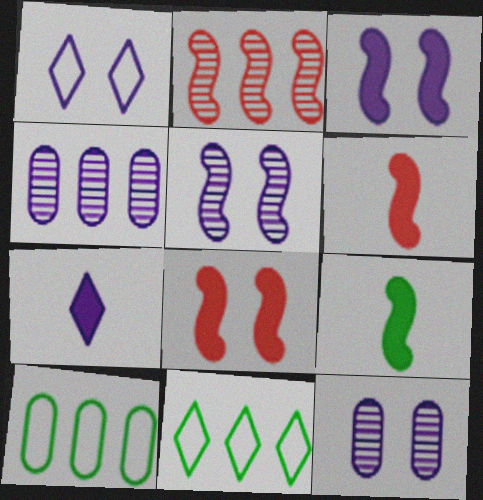[[1, 3, 12], 
[6, 11, 12]]